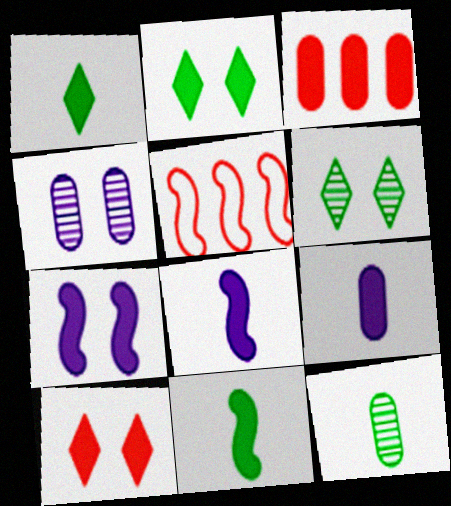[[1, 3, 7], 
[1, 4, 5], 
[2, 3, 8], 
[5, 6, 9]]